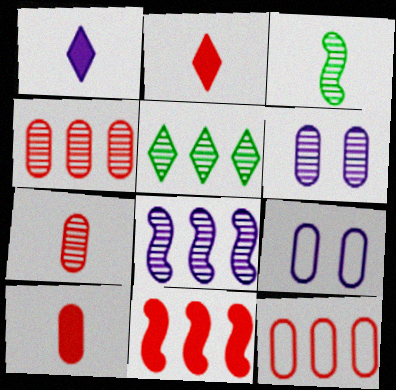[[1, 8, 9], 
[4, 5, 8]]